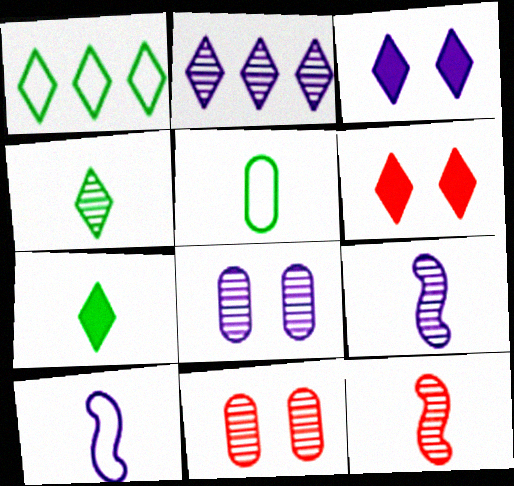[[2, 8, 9]]